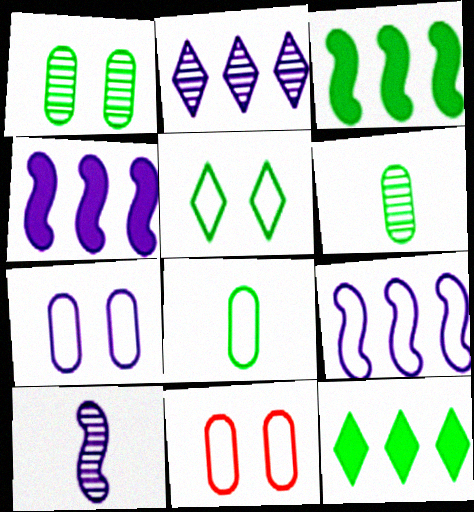[[3, 5, 6], 
[10, 11, 12]]